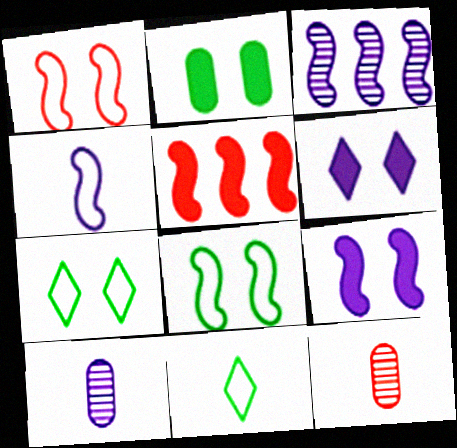[[3, 4, 9], 
[5, 7, 10]]